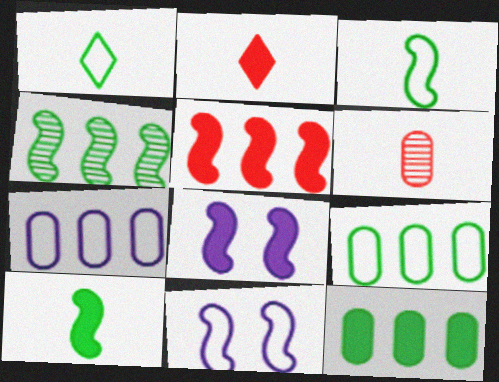[[2, 8, 12], 
[5, 8, 10]]